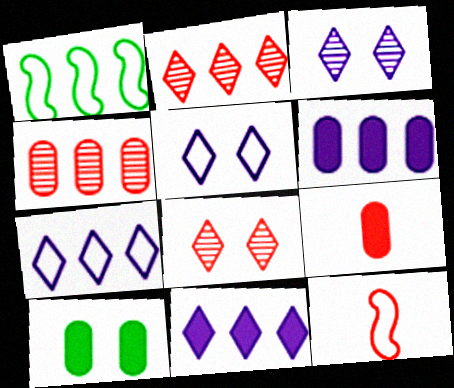[[1, 2, 6], 
[1, 3, 9], 
[1, 4, 11], 
[6, 9, 10]]